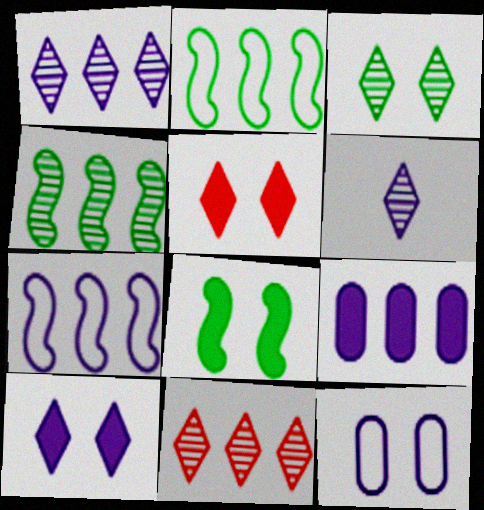[[1, 7, 9], 
[2, 9, 11], 
[3, 6, 11]]